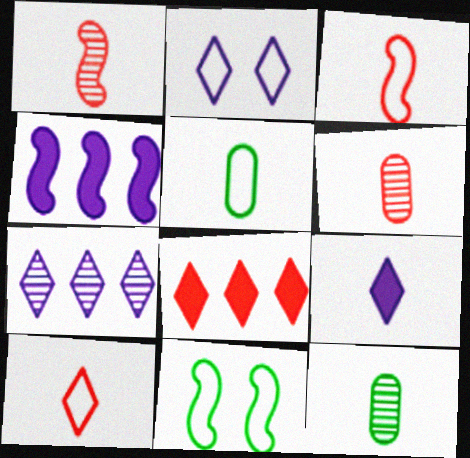[[1, 4, 11], 
[1, 5, 9], 
[2, 7, 9], 
[3, 9, 12]]